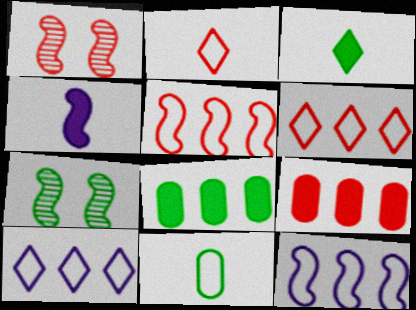[[1, 2, 9], 
[4, 5, 7]]